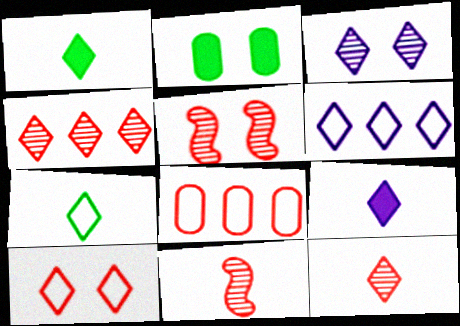[[2, 6, 11], 
[3, 6, 9], 
[6, 7, 10], 
[7, 9, 12]]